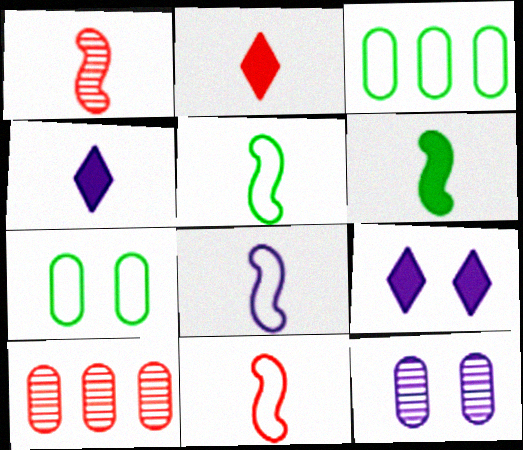[[1, 3, 9], 
[1, 6, 8], 
[5, 8, 11], 
[5, 9, 10]]